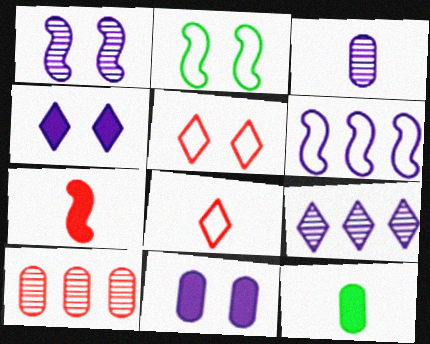[[1, 3, 9], 
[3, 4, 6], 
[5, 7, 10]]